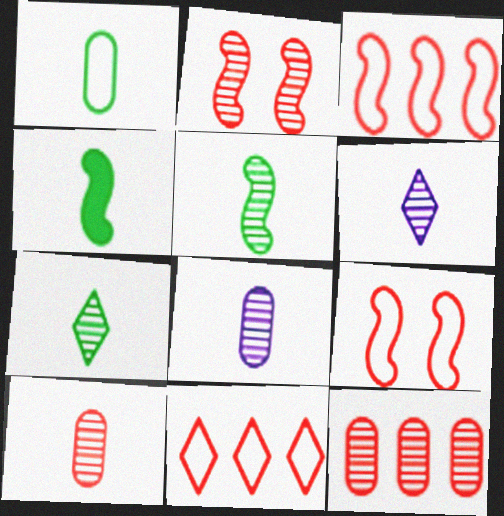[[1, 4, 7], 
[5, 6, 10]]